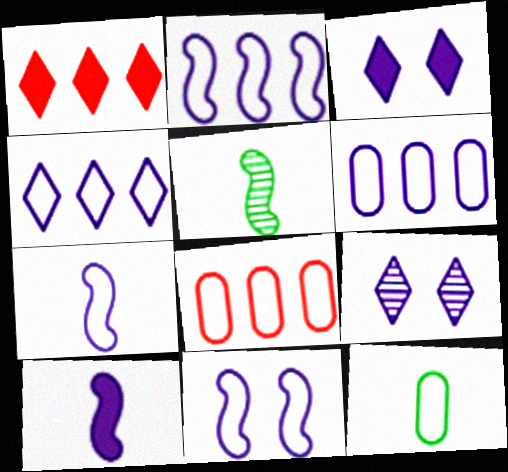[[2, 4, 6], 
[2, 7, 11], 
[3, 5, 8], 
[6, 9, 10]]